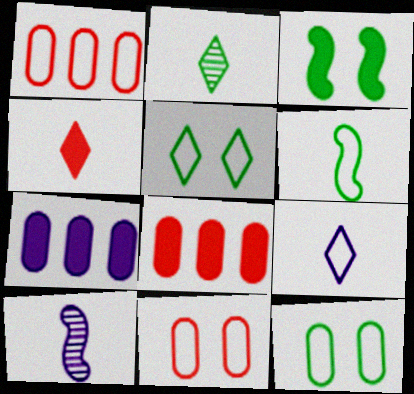[[2, 4, 9], 
[3, 4, 7], 
[5, 8, 10]]